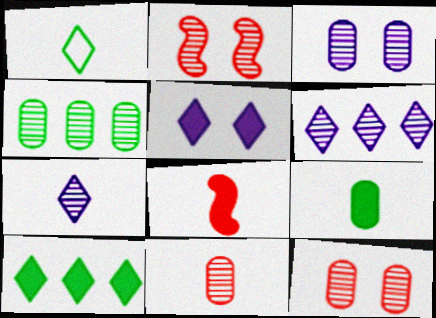[[2, 4, 7], 
[3, 4, 11]]